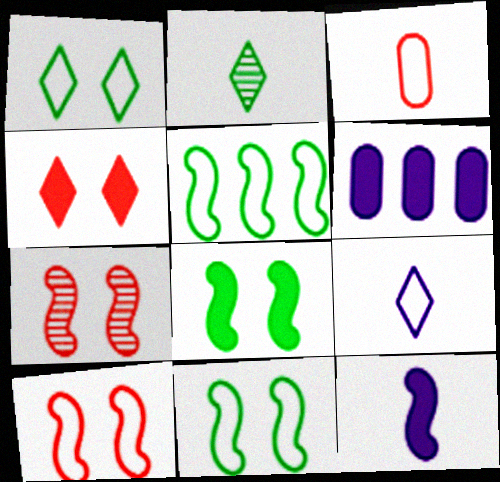[[2, 3, 12], 
[2, 6, 10], 
[5, 7, 12]]